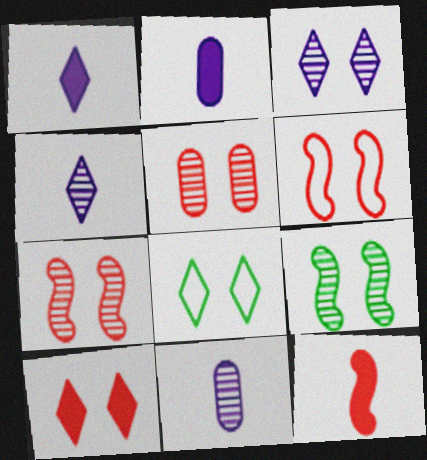[[3, 5, 9], 
[3, 8, 10], 
[5, 6, 10]]